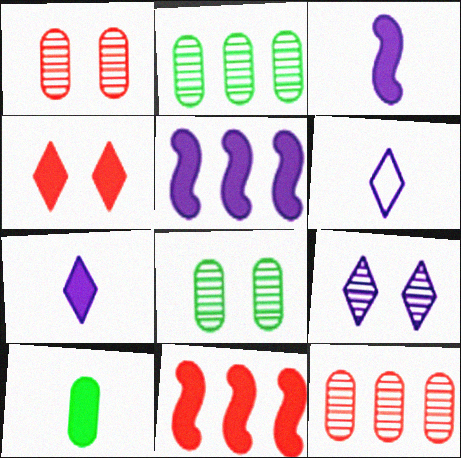[[4, 5, 10], 
[6, 8, 11]]